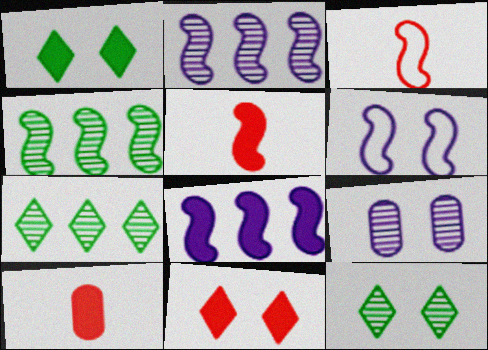[[1, 8, 10], 
[4, 5, 6], 
[6, 7, 10]]